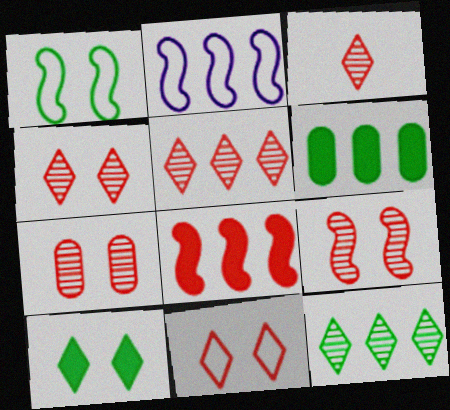[[2, 5, 6], 
[3, 4, 5], 
[4, 7, 9]]